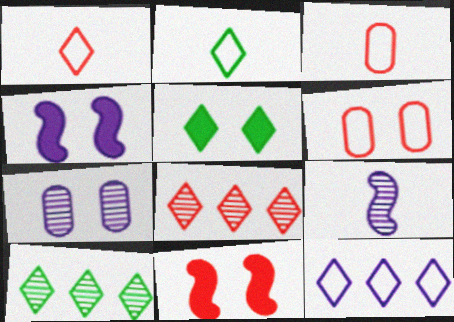[[2, 5, 10], 
[3, 4, 10], 
[3, 8, 11]]